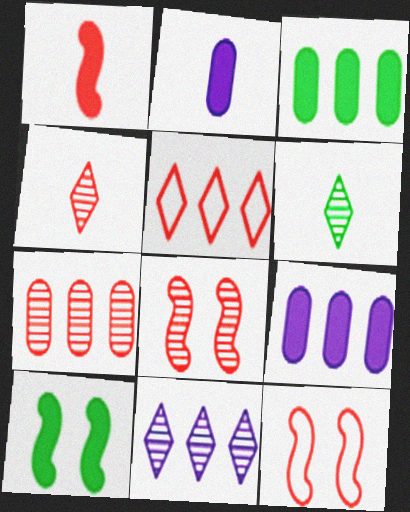[[4, 7, 8], 
[6, 9, 12]]